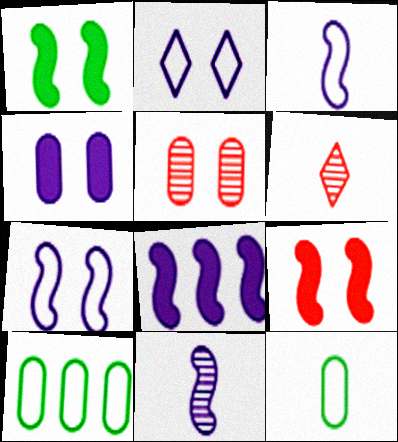[[1, 2, 5], 
[7, 8, 11]]